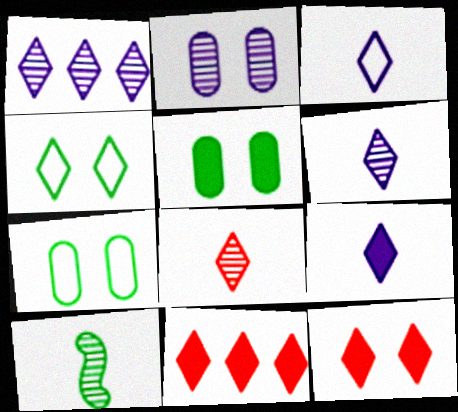[[3, 6, 9], 
[4, 6, 11]]